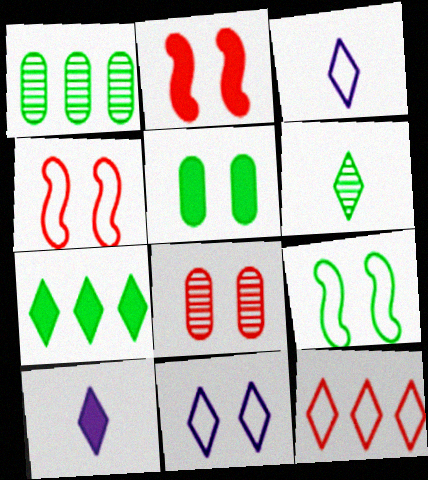[[1, 2, 3], 
[1, 4, 10]]